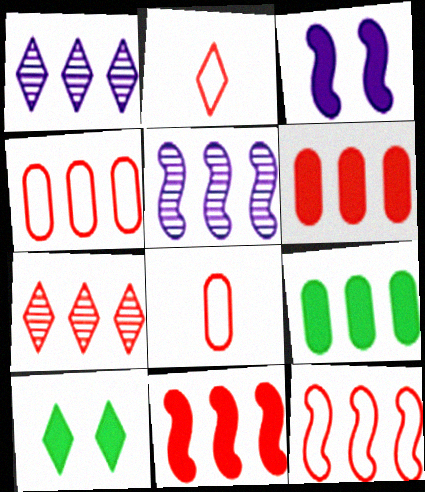[[1, 2, 10], 
[1, 9, 12], 
[4, 7, 11], 
[5, 8, 10], 
[6, 7, 12]]